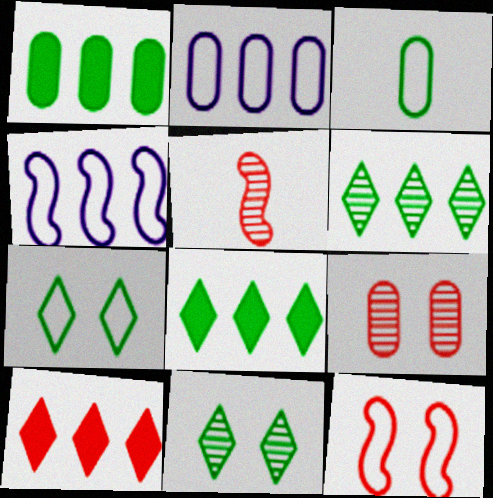[]